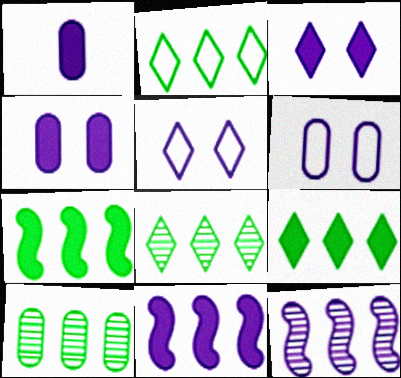[[1, 3, 11], 
[1, 5, 12], 
[2, 7, 10], 
[2, 8, 9]]